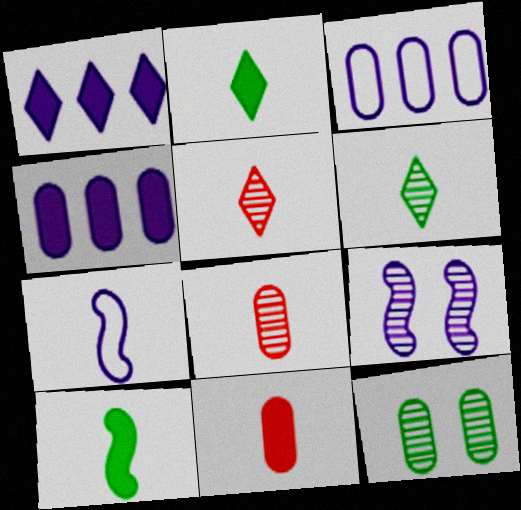[[2, 7, 8], 
[3, 11, 12], 
[6, 7, 11]]